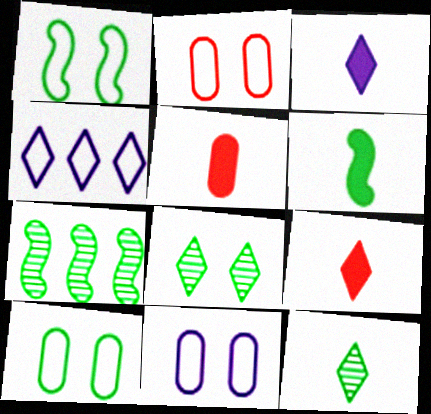[[1, 6, 7], 
[2, 3, 7], 
[2, 10, 11], 
[3, 5, 6], 
[4, 8, 9], 
[7, 9, 11]]